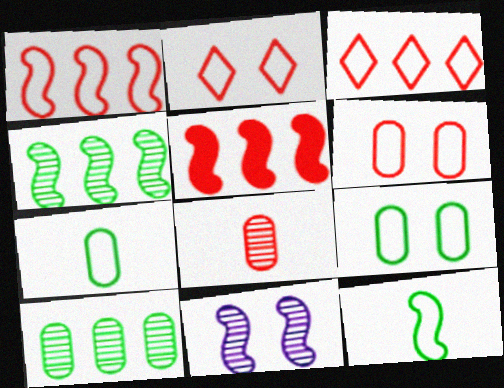[[2, 5, 8], 
[5, 11, 12]]